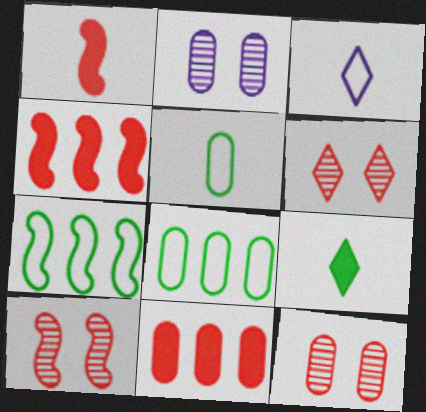[[2, 5, 11], 
[6, 10, 12]]